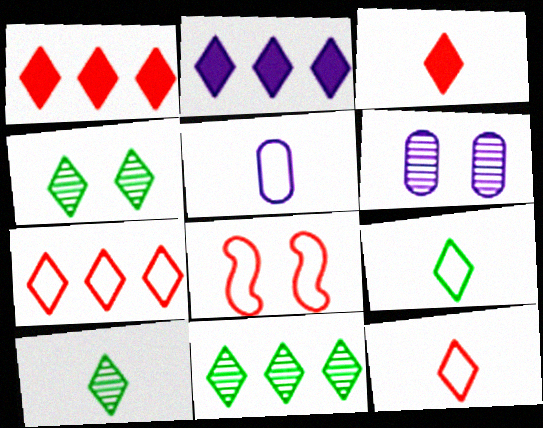[[2, 4, 12], 
[2, 7, 11], 
[4, 10, 11]]